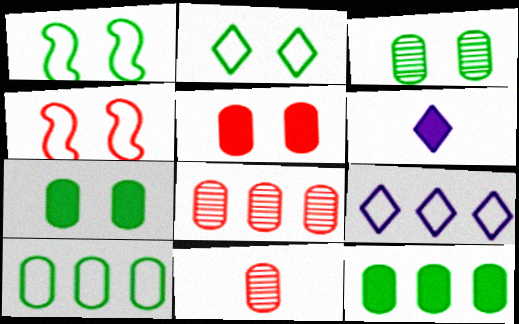[[1, 6, 8]]